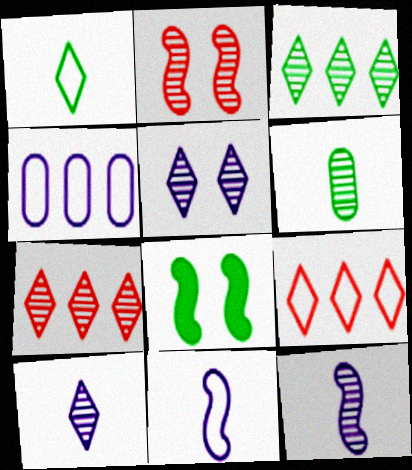[]